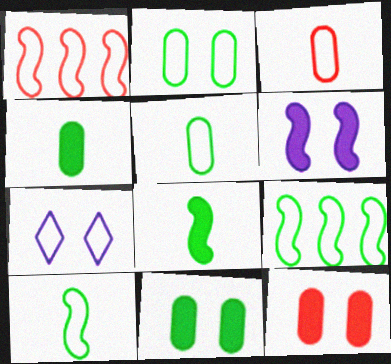[[1, 5, 7], 
[3, 7, 9]]